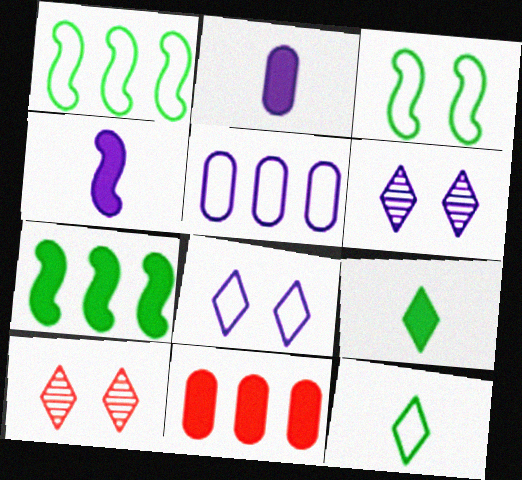[[1, 2, 10], 
[4, 5, 6]]